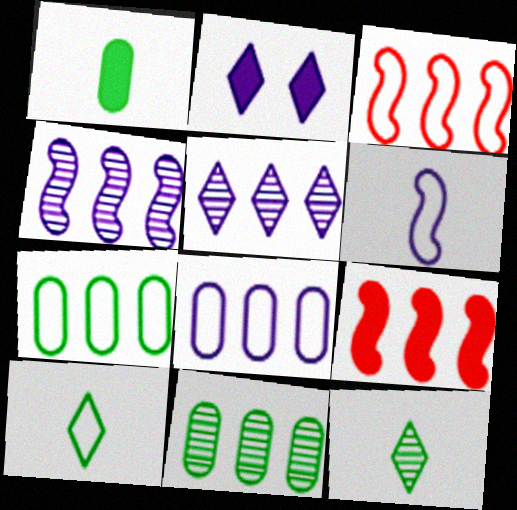[[1, 2, 9], 
[5, 7, 9]]